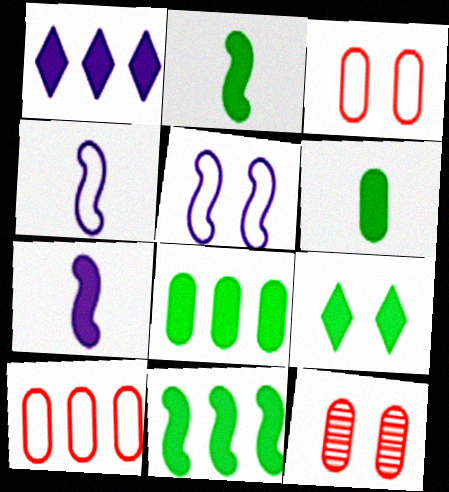[[2, 8, 9], 
[5, 9, 12], 
[6, 9, 11]]